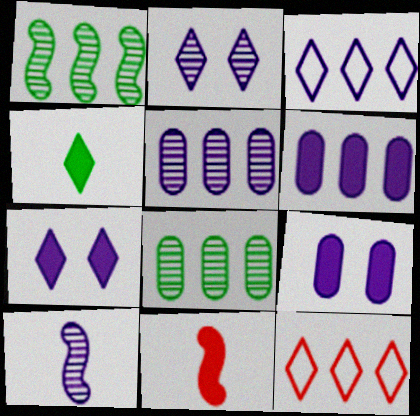[[1, 6, 12], 
[2, 4, 12], 
[2, 5, 10], 
[3, 9, 10]]